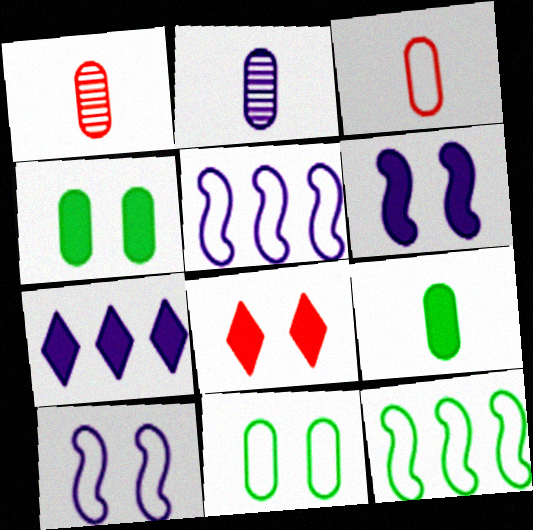[[2, 3, 9], 
[2, 7, 10], 
[2, 8, 12], 
[4, 6, 8]]